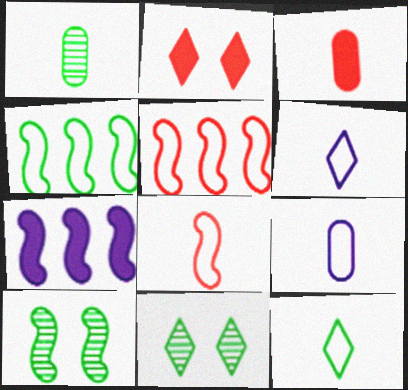[[1, 3, 9], 
[7, 8, 10], 
[8, 9, 12]]